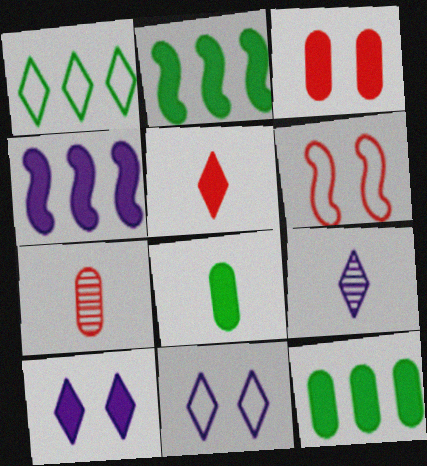[[2, 7, 11], 
[6, 9, 12]]